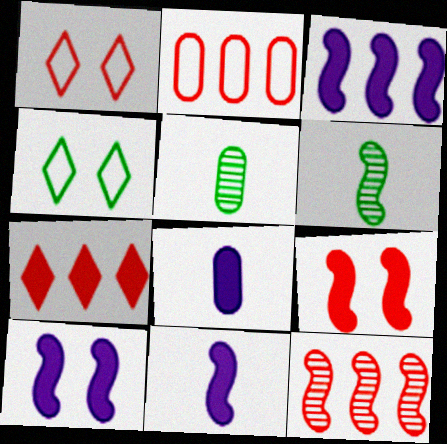[[1, 3, 5], 
[2, 7, 12], 
[3, 10, 11], 
[4, 8, 12]]